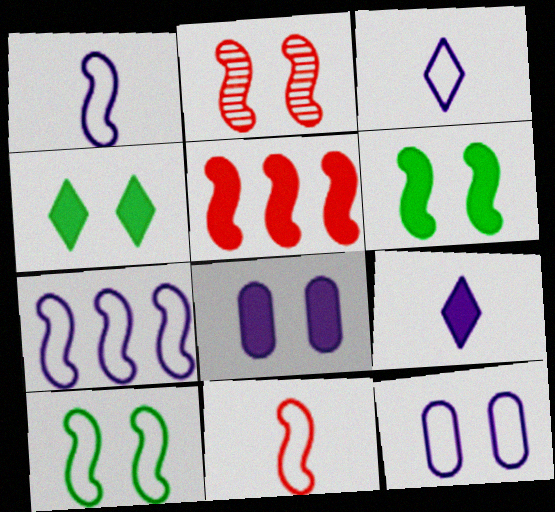[[2, 4, 12], 
[2, 5, 11], 
[3, 7, 12], 
[7, 10, 11]]